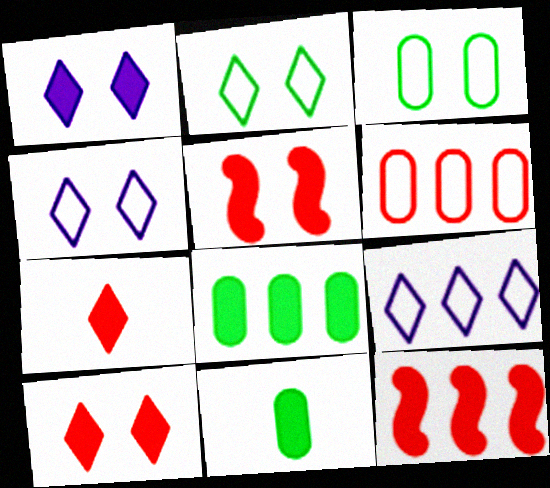[[1, 11, 12]]